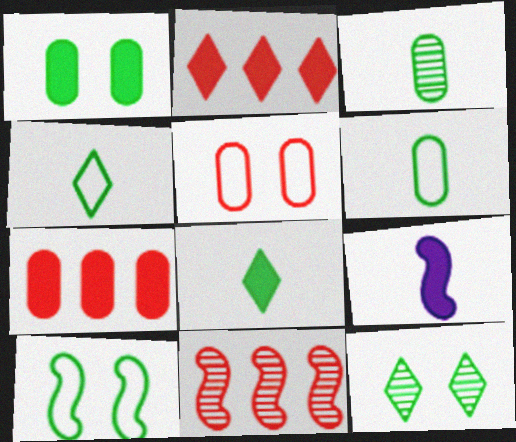[[1, 2, 9], 
[1, 10, 12], 
[9, 10, 11]]